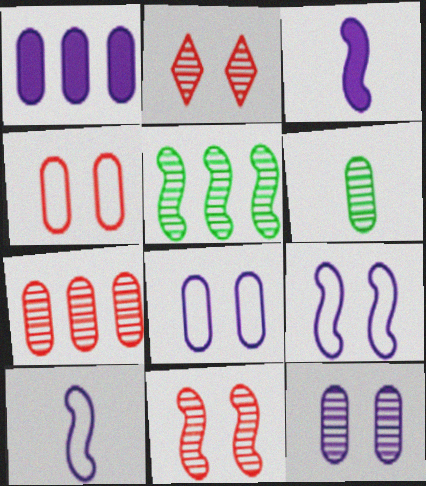[[1, 4, 6], 
[6, 7, 12]]